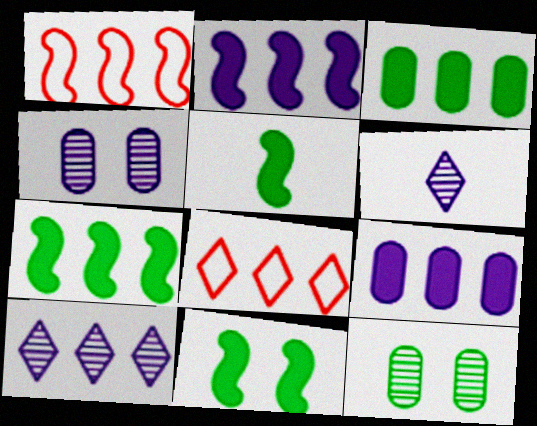[[1, 3, 10], 
[4, 5, 8], 
[5, 7, 11]]